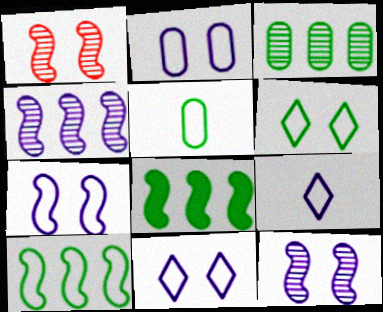[[2, 7, 11], 
[5, 6, 10]]